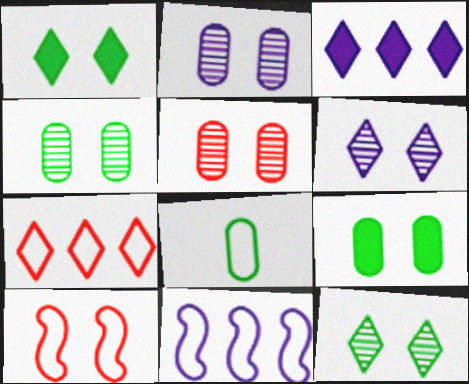[[1, 2, 10], 
[2, 4, 5], 
[6, 9, 10]]